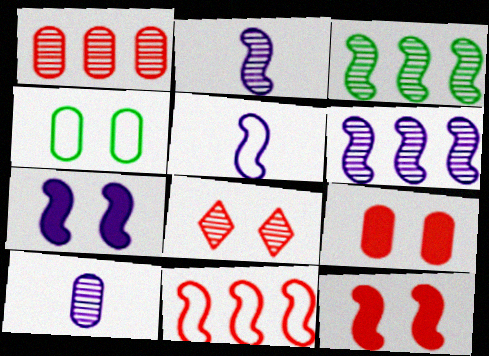[[3, 5, 12], 
[3, 8, 10], 
[4, 7, 8], 
[5, 6, 7]]